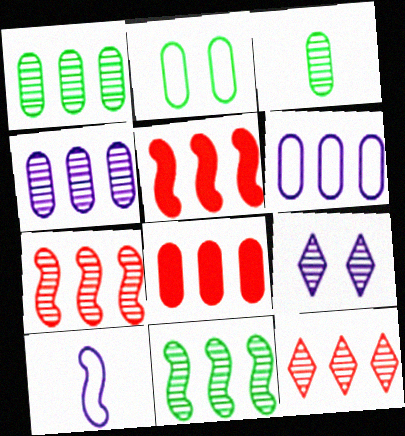[[1, 6, 8], 
[3, 7, 9], 
[4, 11, 12]]